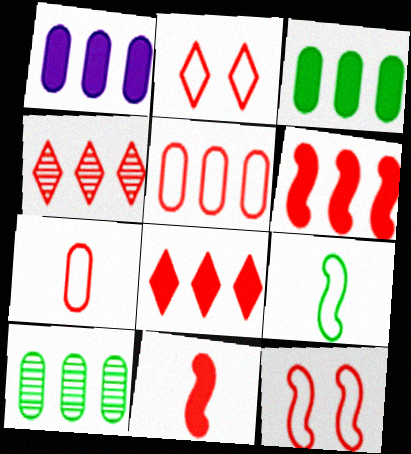[[1, 5, 10], 
[4, 5, 6]]